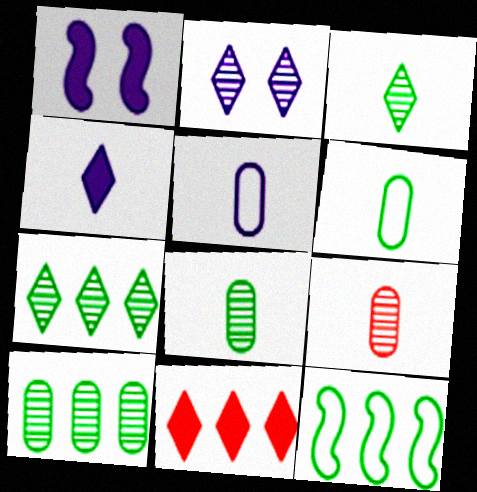[]